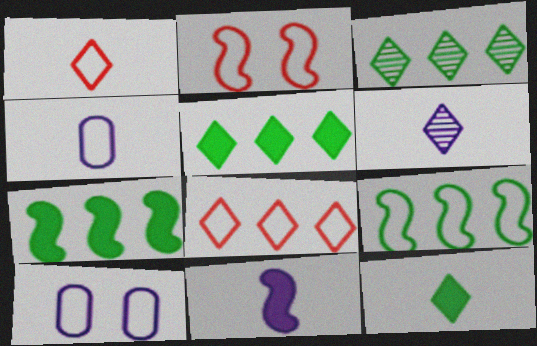[[1, 6, 12], 
[1, 9, 10], 
[4, 6, 11]]